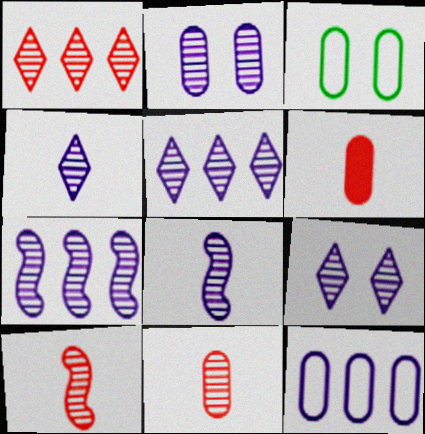[[2, 4, 7], 
[2, 5, 8], 
[4, 5, 9]]